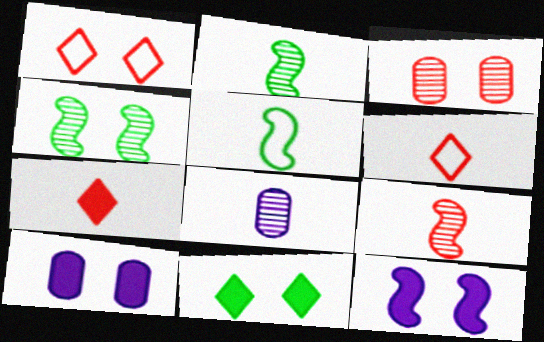[[1, 4, 10], 
[5, 7, 8]]